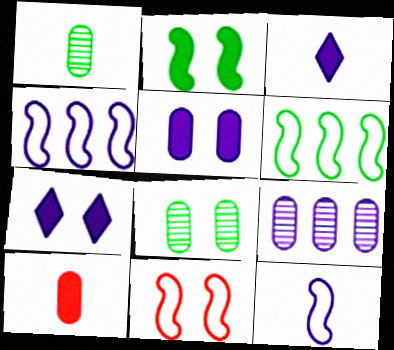[[6, 11, 12], 
[7, 8, 11], 
[7, 9, 12]]